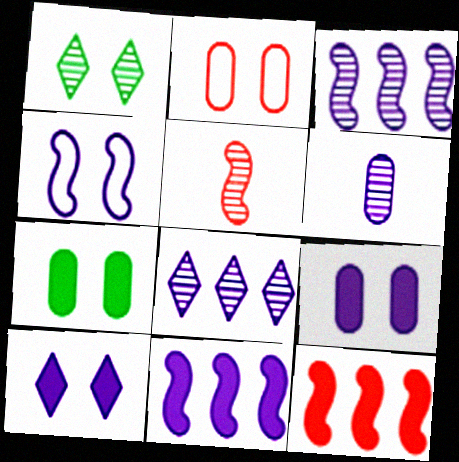[]